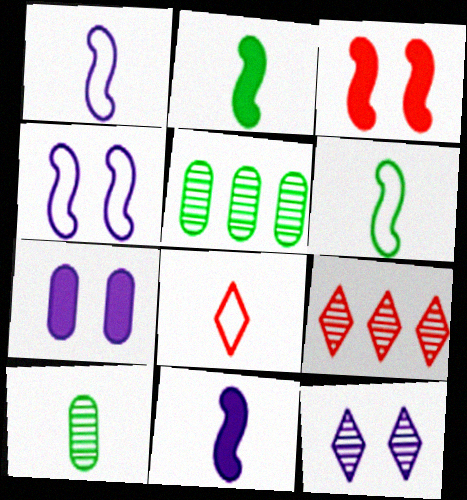[[4, 7, 12], 
[6, 7, 9], 
[8, 10, 11]]